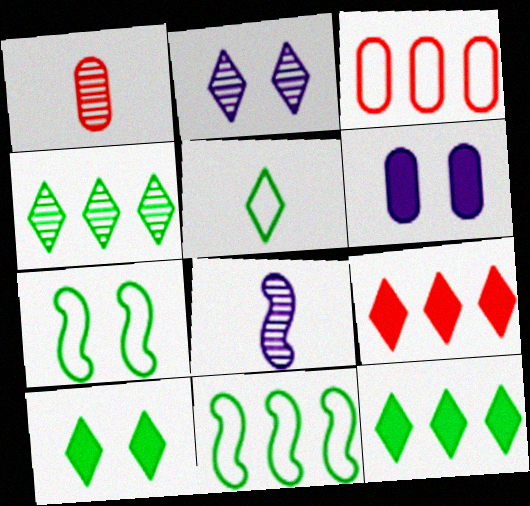[[2, 5, 9], 
[3, 8, 10], 
[4, 5, 10]]